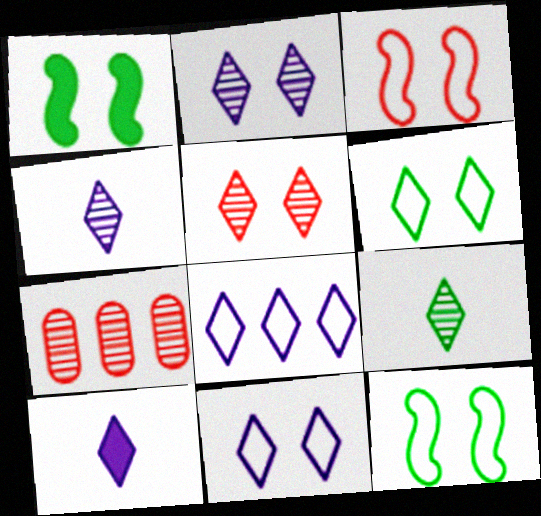[[2, 8, 10], 
[7, 10, 12]]